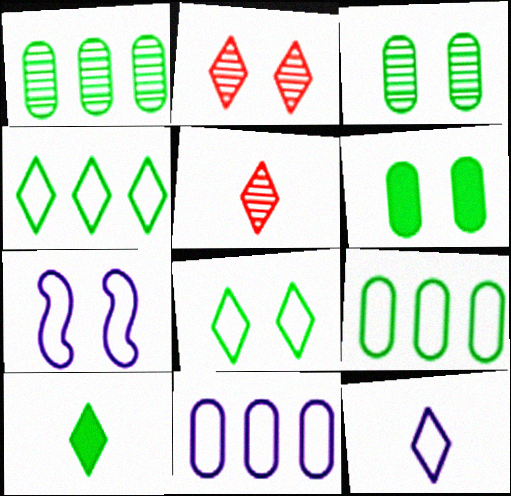[[2, 6, 7], 
[5, 10, 12], 
[7, 11, 12]]